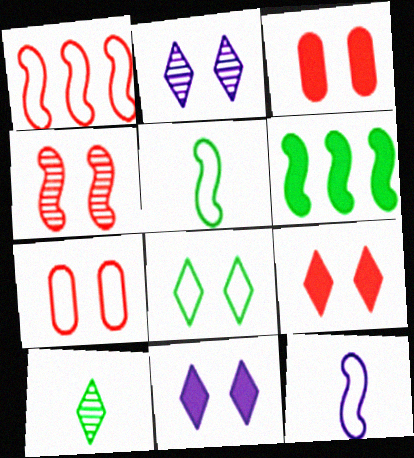[[2, 8, 9], 
[4, 6, 12], 
[4, 7, 9]]